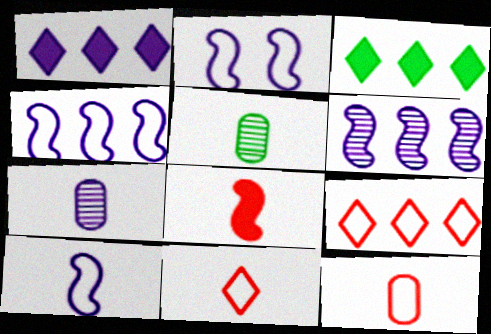[[1, 2, 7], 
[2, 4, 10]]